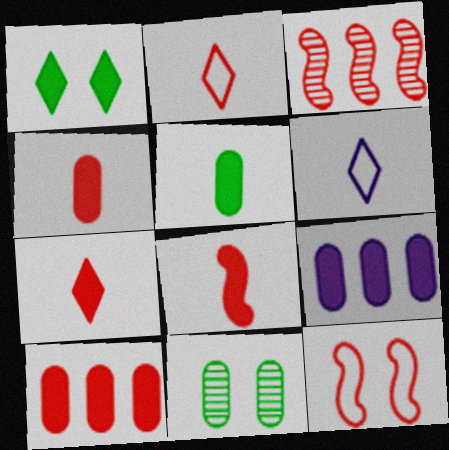[[1, 8, 9], 
[3, 8, 12], 
[4, 7, 8]]